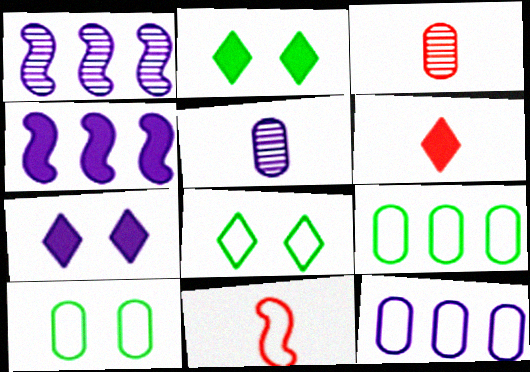[[1, 6, 10], 
[3, 4, 8], 
[3, 6, 11], 
[8, 11, 12]]